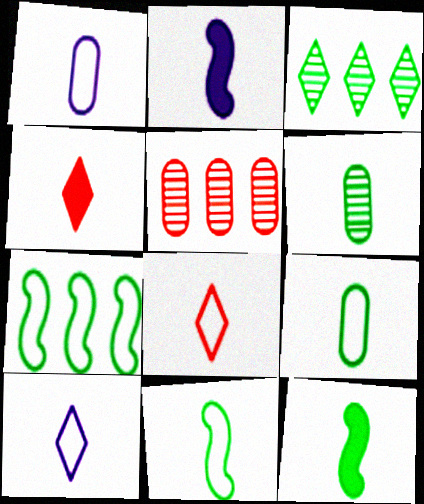[[1, 8, 11], 
[2, 6, 8]]